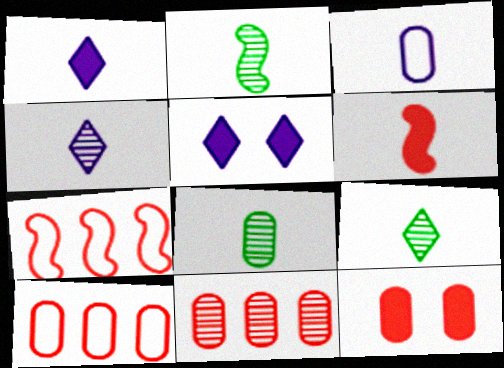[[2, 5, 10], 
[2, 8, 9], 
[3, 6, 9], 
[5, 7, 8]]